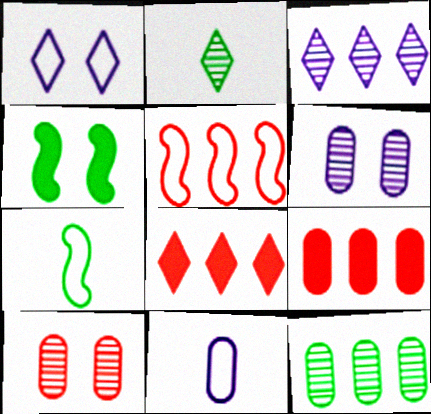[[1, 2, 8], 
[1, 4, 10], 
[6, 7, 8]]